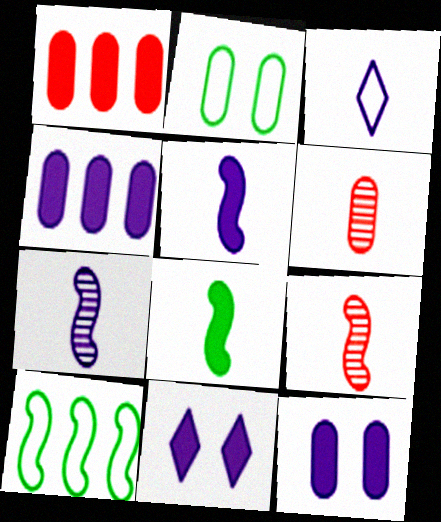[[1, 8, 11], 
[2, 4, 6], 
[3, 6, 8], 
[4, 5, 11], 
[6, 10, 11]]